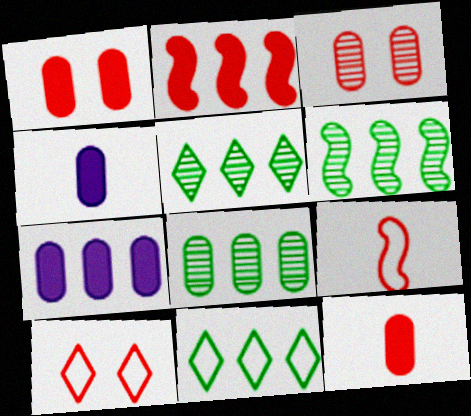[[4, 6, 10], 
[5, 6, 8]]